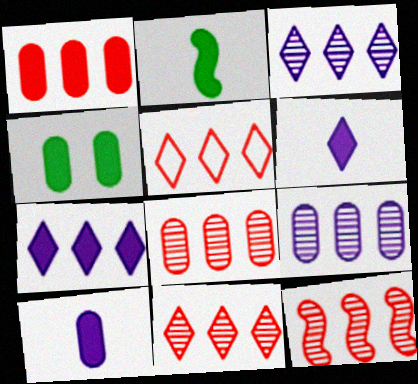[[1, 4, 10], 
[1, 5, 12], 
[8, 11, 12]]